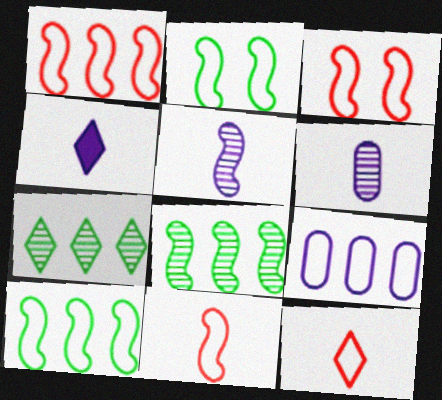[[1, 3, 11], 
[2, 9, 12]]